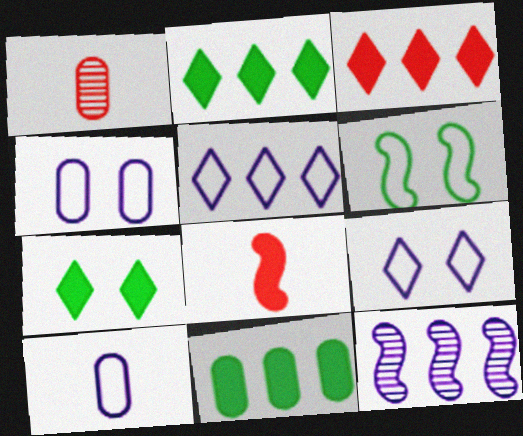[[1, 4, 11], 
[6, 8, 12]]